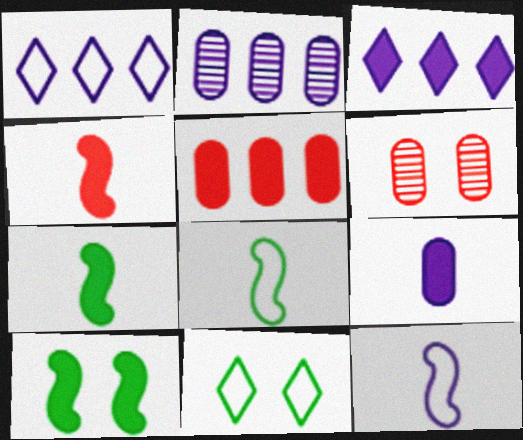[[1, 6, 7], 
[2, 4, 11], 
[3, 6, 8]]